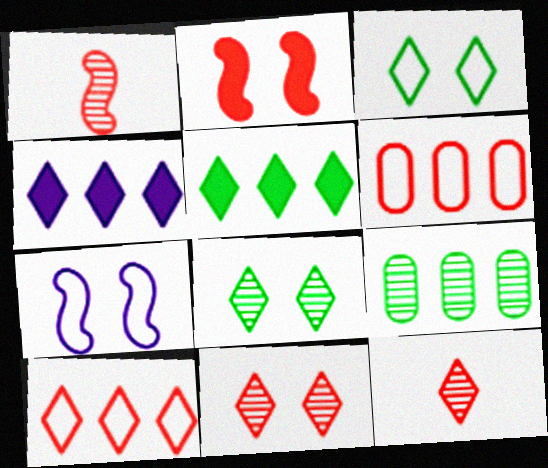[[2, 6, 12], 
[3, 4, 12]]